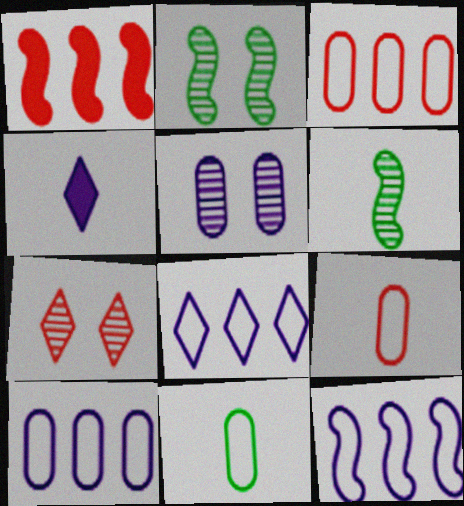[[1, 7, 9], 
[2, 3, 4], 
[2, 5, 7], 
[4, 5, 12], 
[4, 6, 9], 
[8, 10, 12]]